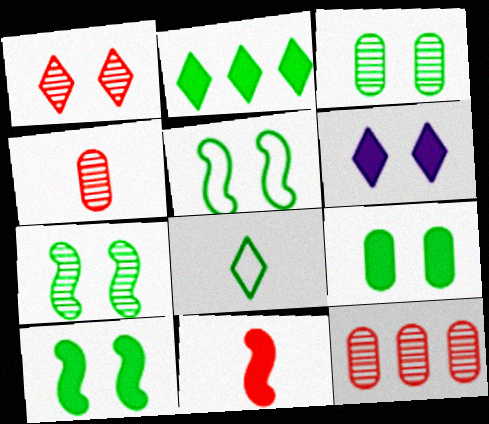[[5, 7, 10]]